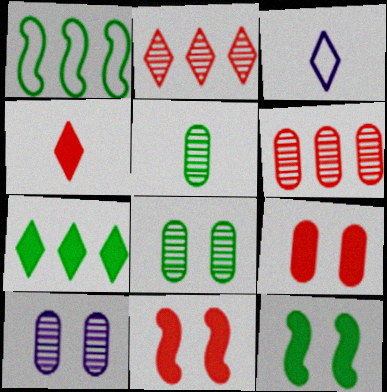[[1, 4, 10], 
[3, 6, 12], 
[5, 6, 10]]